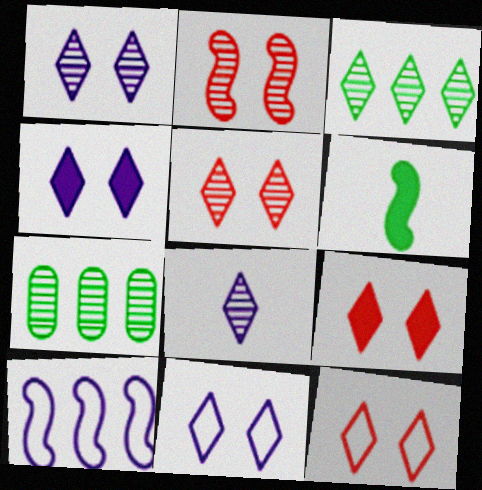[[1, 4, 11], 
[2, 6, 10], 
[2, 7, 8], 
[3, 5, 8], 
[5, 9, 12]]